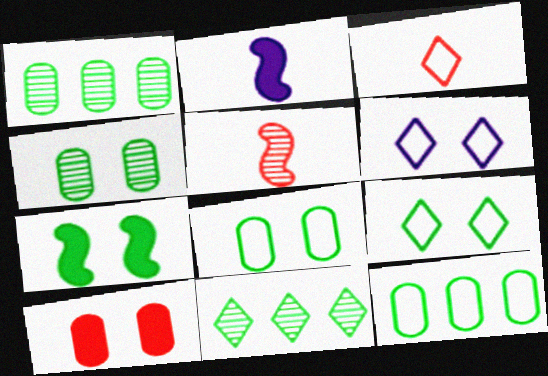[[4, 7, 9]]